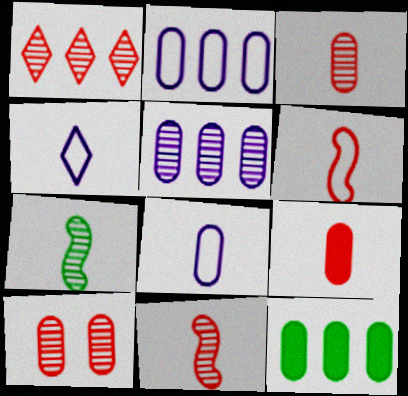[[1, 10, 11], 
[4, 7, 9], 
[8, 10, 12]]